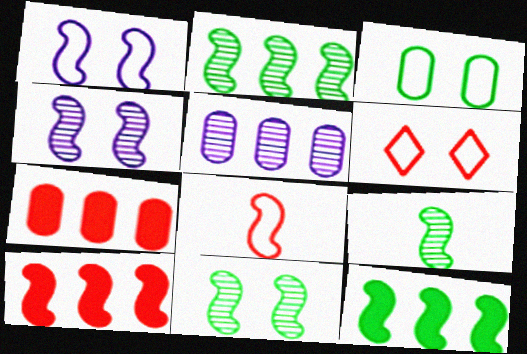[[1, 3, 6], 
[1, 9, 10], 
[2, 9, 11], 
[4, 8, 12]]